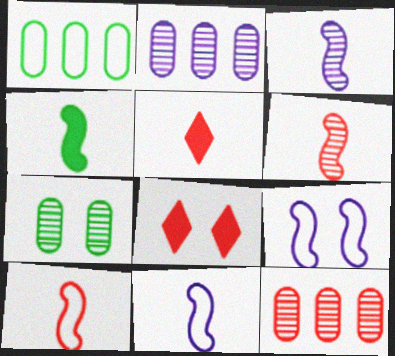[[1, 3, 8], 
[3, 4, 10], 
[4, 6, 11], 
[7, 8, 9], 
[8, 10, 12]]